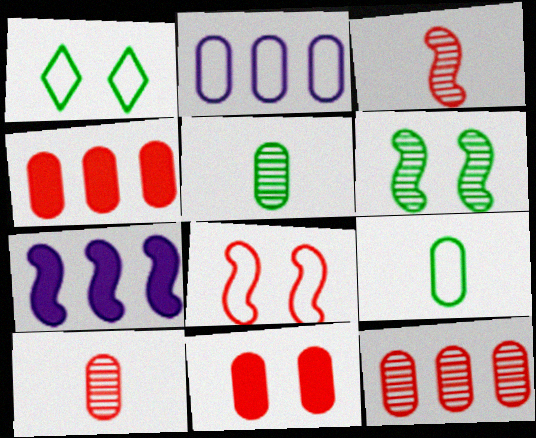[[1, 7, 10], 
[2, 5, 11]]